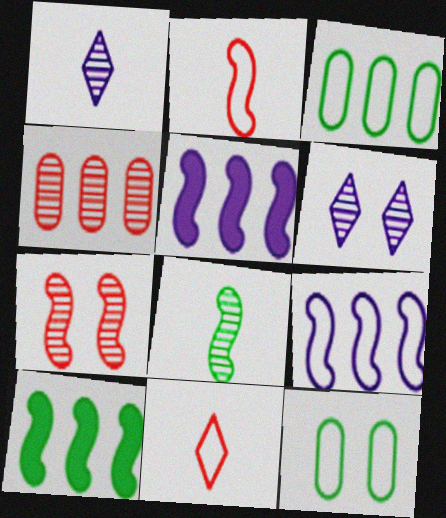[[4, 6, 8], 
[9, 11, 12]]